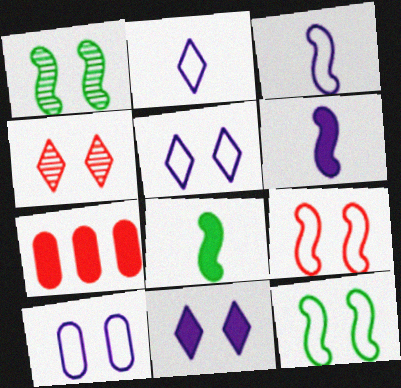[[1, 2, 7], 
[7, 8, 11]]